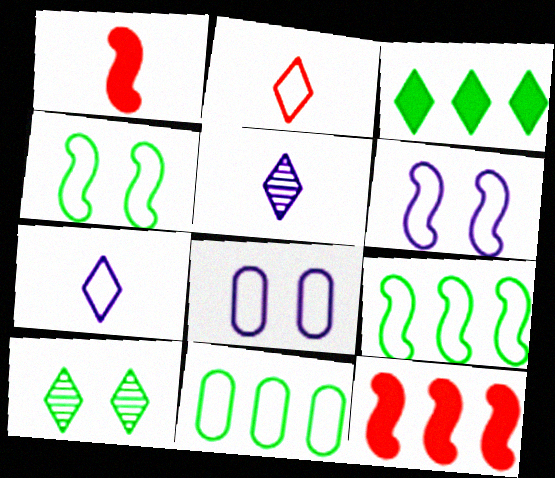[[2, 6, 11], 
[2, 8, 9]]